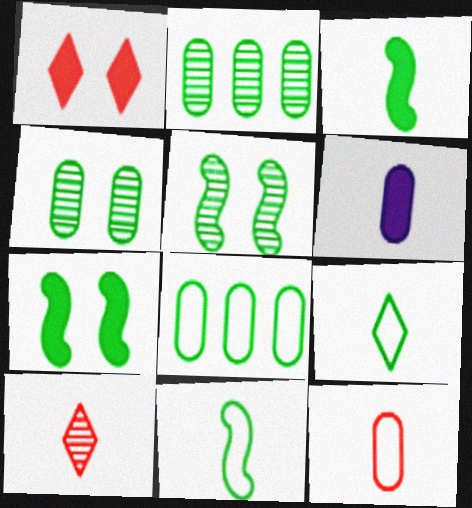[[2, 7, 9], 
[6, 10, 11]]